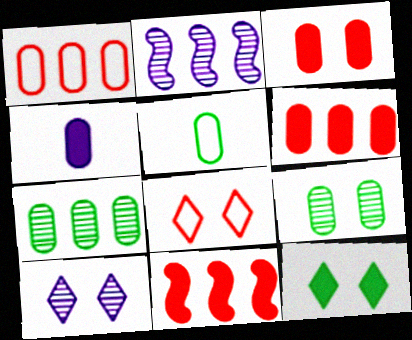[[1, 4, 9], 
[4, 11, 12], 
[5, 10, 11], 
[8, 10, 12]]